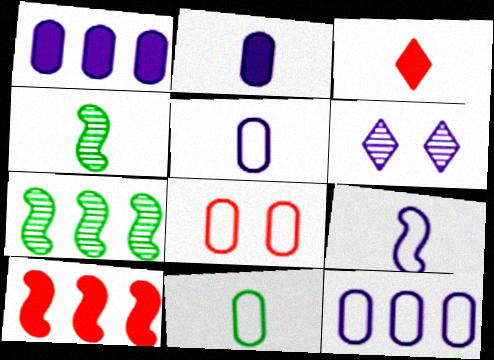[[1, 6, 9], 
[3, 4, 5], 
[6, 10, 11], 
[8, 11, 12]]